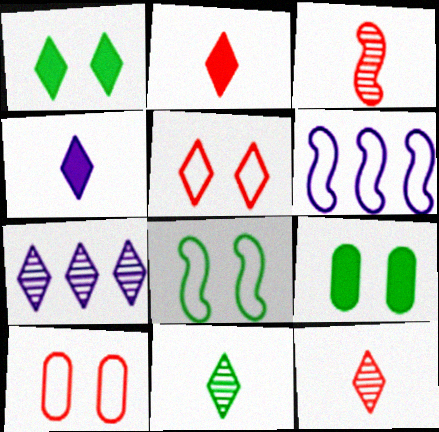[[6, 9, 12]]